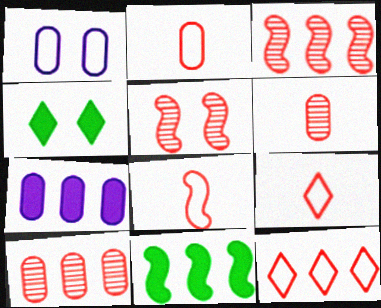[[1, 4, 5], 
[2, 8, 9]]